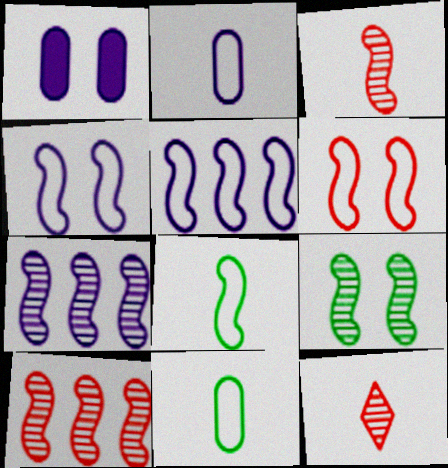[[3, 7, 9], 
[5, 6, 8]]